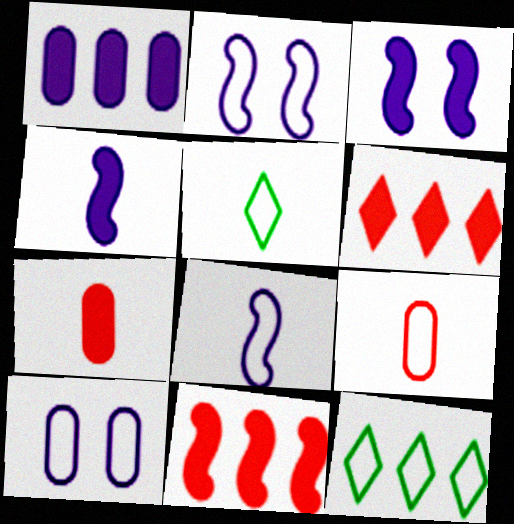[[2, 9, 12], 
[5, 8, 9]]